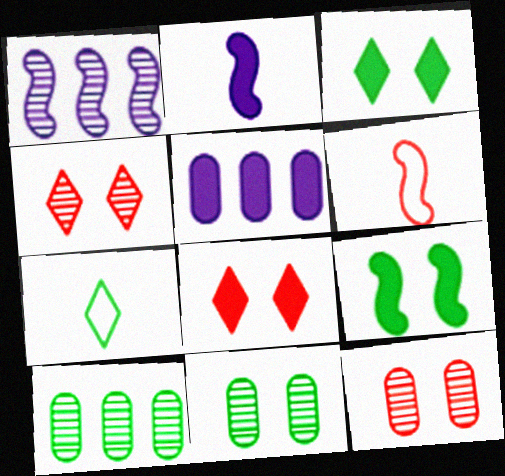[[1, 6, 9], 
[7, 9, 10]]